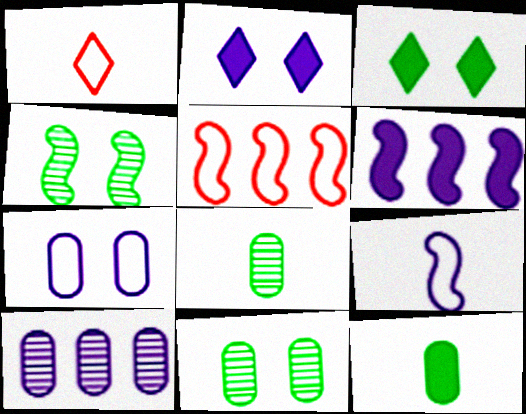[[1, 6, 11], 
[2, 5, 8], 
[2, 9, 10]]